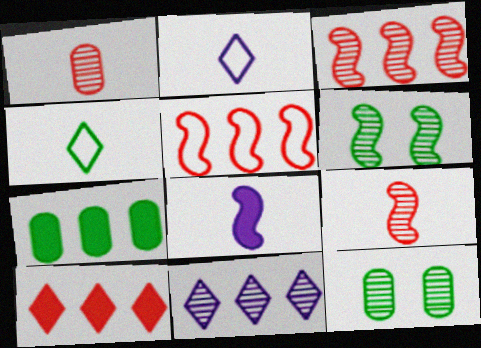[[1, 4, 8], 
[1, 6, 11], 
[4, 6, 7], 
[5, 6, 8], 
[5, 7, 11], 
[9, 11, 12]]